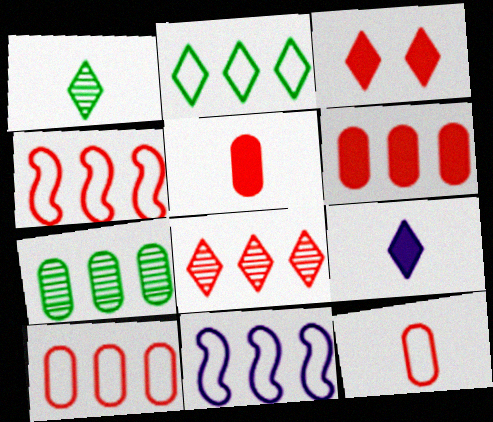[[2, 10, 11], 
[4, 6, 8]]